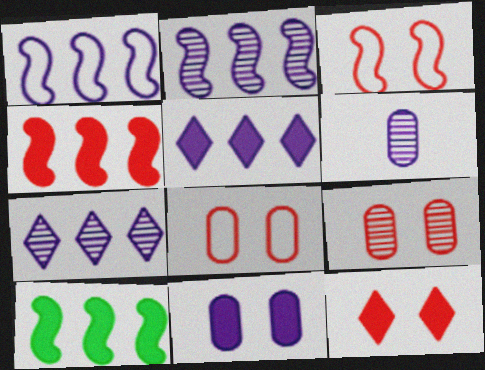[[3, 9, 12]]